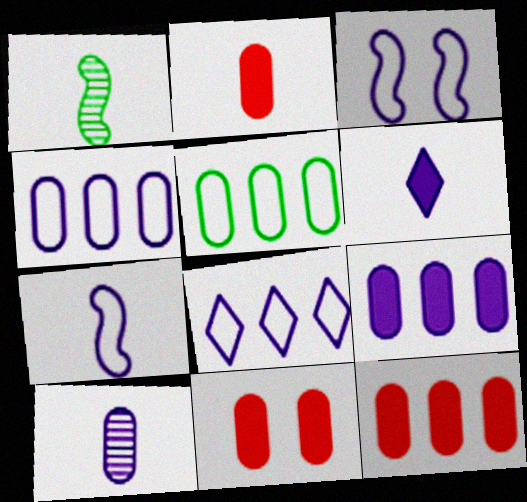[[1, 8, 11], 
[2, 11, 12], 
[5, 10, 11], 
[6, 7, 10]]